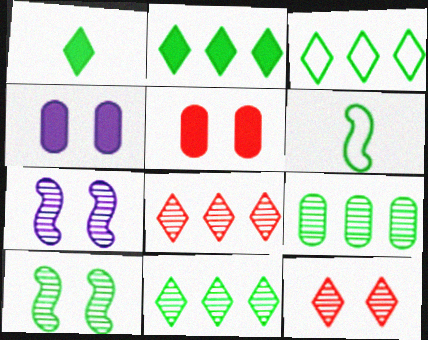[[2, 3, 11], 
[4, 6, 8]]